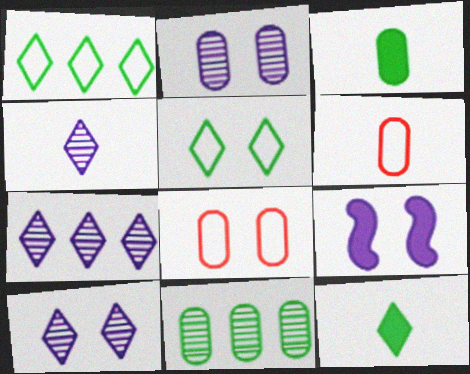[[4, 7, 10]]